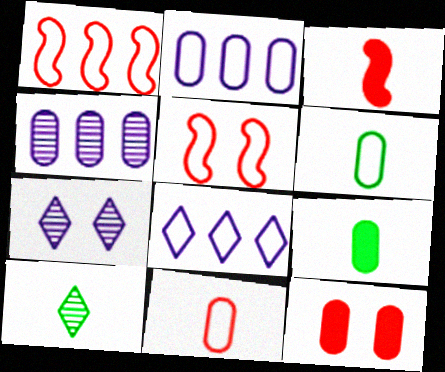[[1, 7, 9], 
[4, 6, 12], 
[5, 6, 8]]